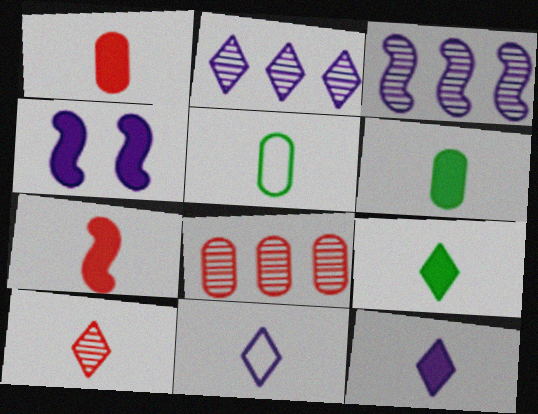[[6, 7, 12], 
[9, 10, 11]]